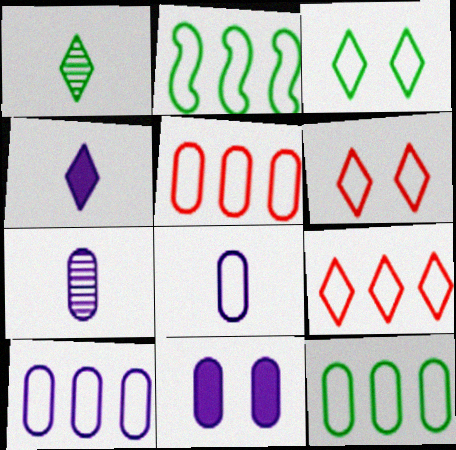[[2, 6, 8], 
[2, 9, 10], 
[5, 10, 12], 
[7, 10, 11]]